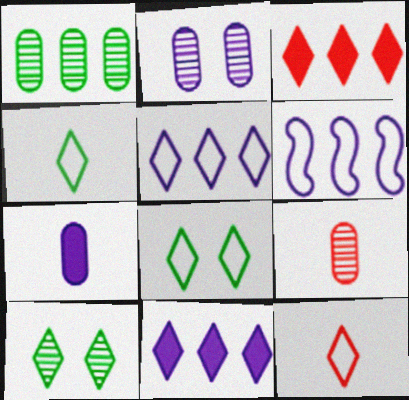[[1, 2, 9], 
[1, 3, 6], 
[5, 8, 12], 
[10, 11, 12]]